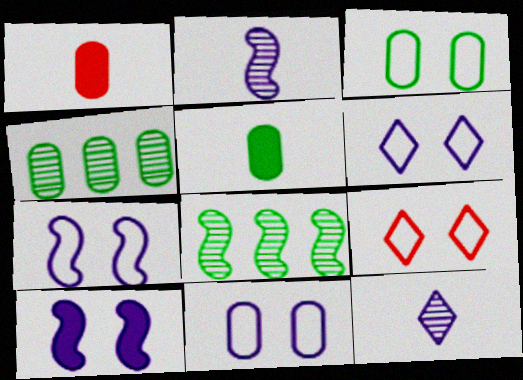[[1, 4, 11], 
[1, 6, 8], 
[3, 4, 5], 
[3, 7, 9], 
[6, 7, 11]]